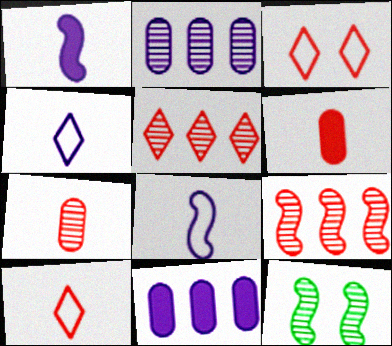[[3, 6, 9], 
[10, 11, 12]]